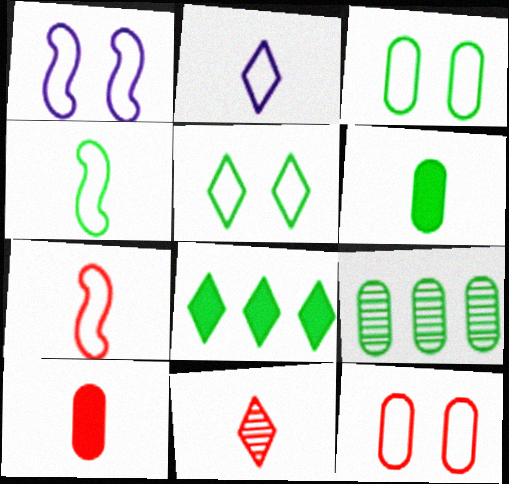[[1, 5, 12], 
[3, 6, 9], 
[7, 10, 11]]